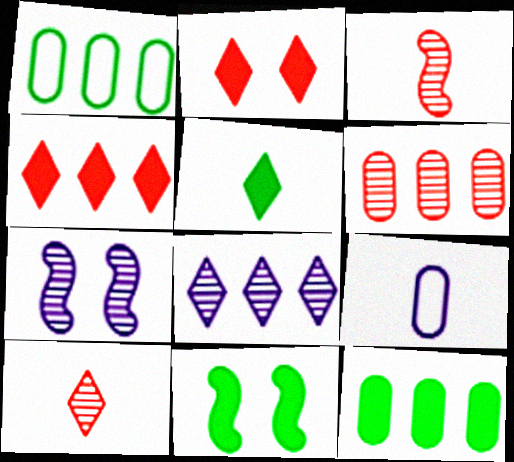[[3, 5, 9], 
[5, 11, 12]]